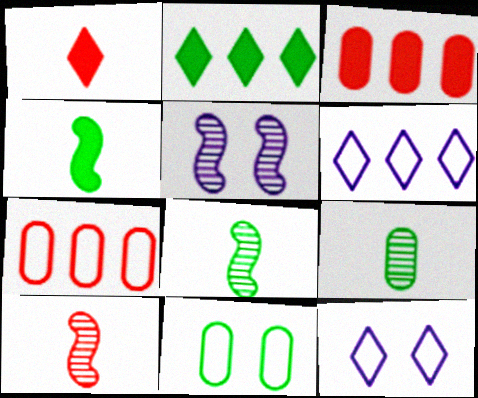[[2, 8, 11], 
[3, 8, 12]]